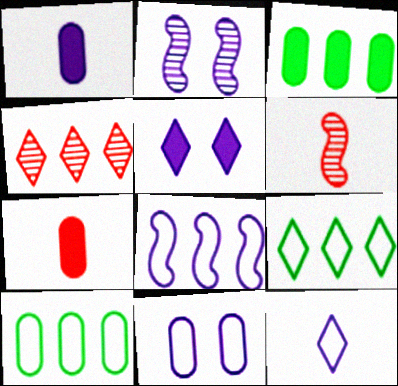[[2, 5, 11], 
[2, 7, 9], 
[3, 4, 8], 
[5, 6, 10], 
[8, 11, 12]]